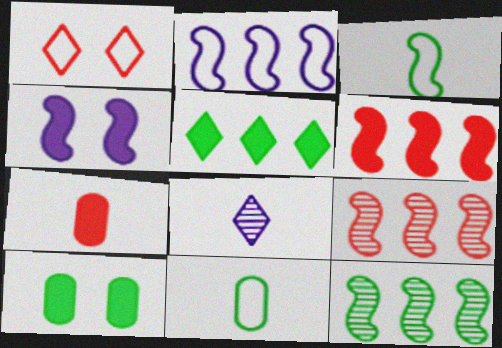[[1, 2, 11], 
[1, 5, 8], 
[1, 7, 9], 
[2, 6, 12], 
[3, 4, 9], 
[3, 7, 8], 
[4, 5, 7]]